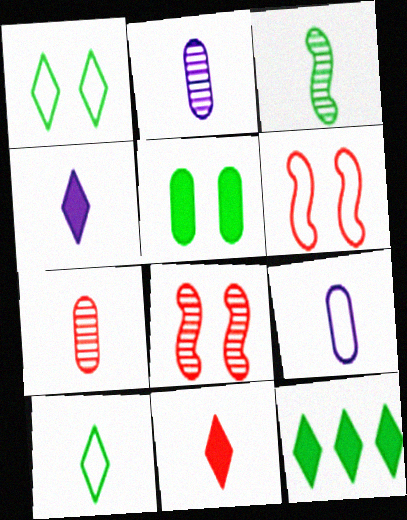[[2, 6, 12], 
[3, 9, 11], 
[8, 9, 12]]